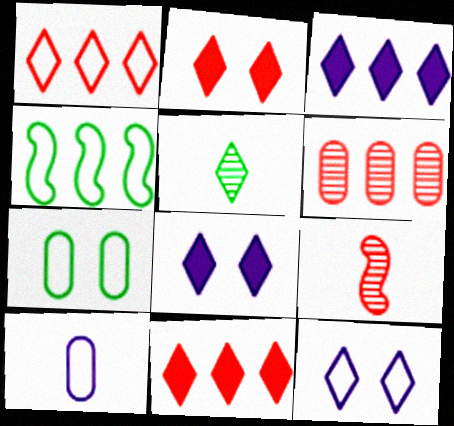[[1, 5, 8], 
[3, 4, 6], 
[3, 7, 9], 
[5, 11, 12]]